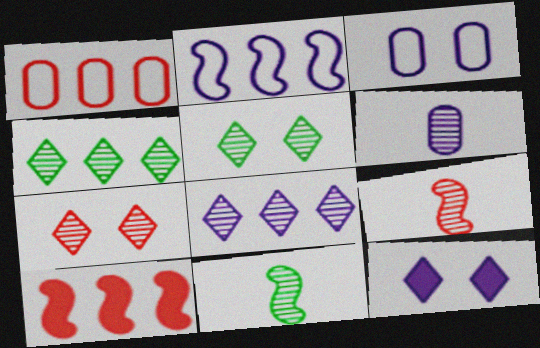[[1, 11, 12], 
[2, 6, 12]]